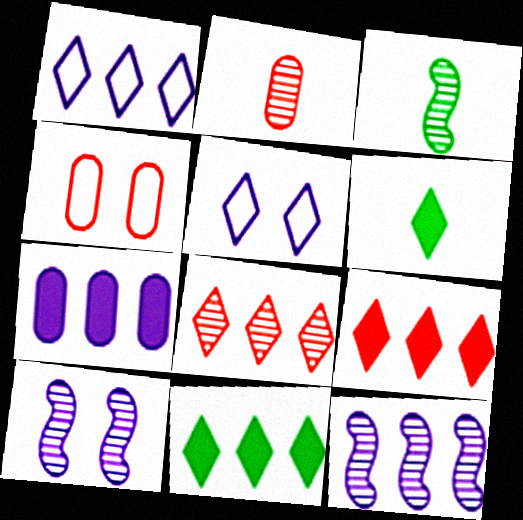[[1, 7, 12], 
[1, 8, 11], 
[4, 6, 12], 
[5, 6, 8]]